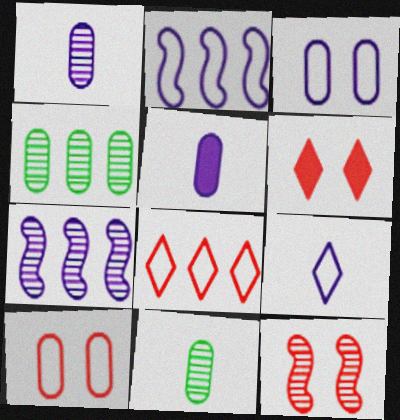[[2, 3, 9], 
[2, 6, 11], 
[4, 5, 10], 
[6, 10, 12]]